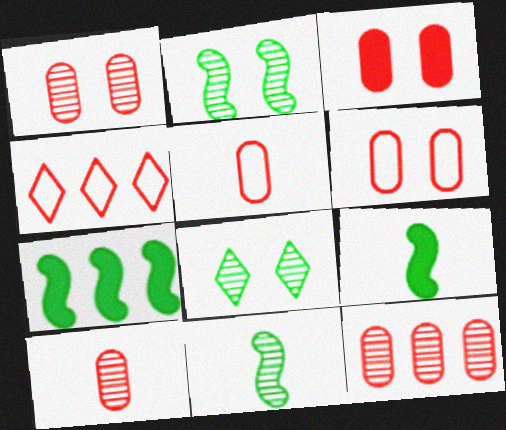[[1, 3, 6], 
[1, 10, 12], 
[3, 5, 12]]